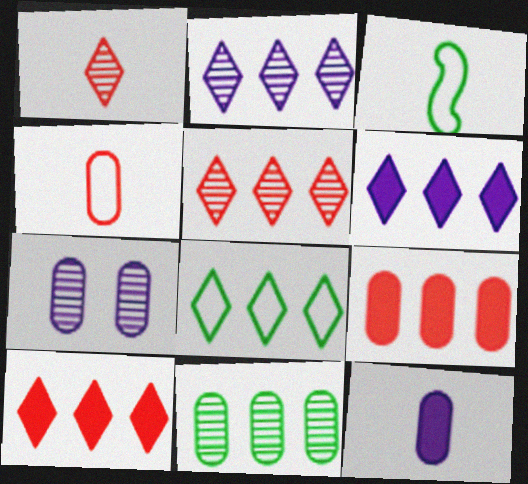[[1, 3, 12], 
[2, 8, 10], 
[3, 7, 10], 
[5, 6, 8]]